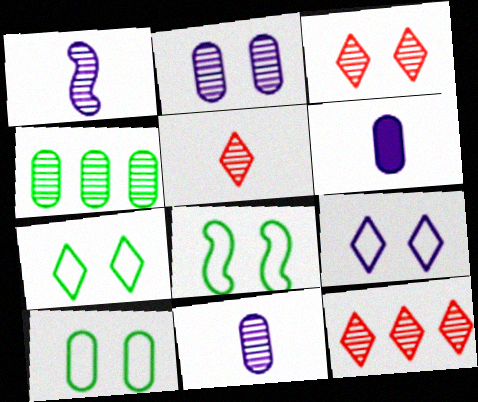[[1, 3, 4], 
[3, 5, 12], 
[6, 8, 12], 
[7, 8, 10]]